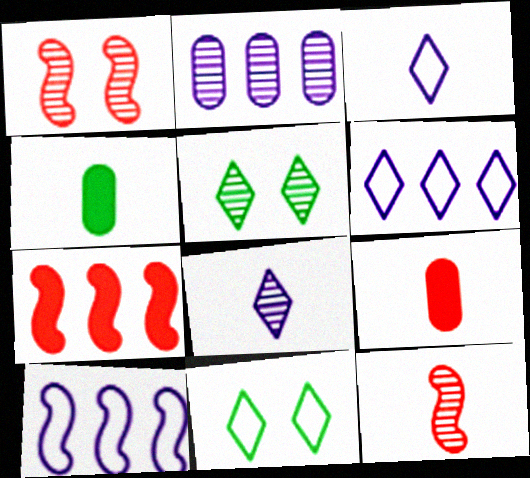[[1, 4, 6], 
[2, 5, 12], 
[3, 4, 12], 
[5, 9, 10]]